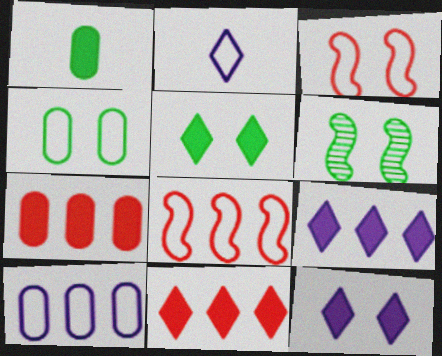[[2, 4, 8], 
[2, 6, 7], 
[4, 5, 6]]